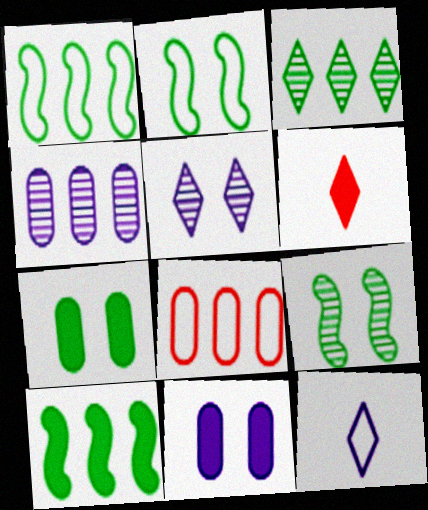[[2, 4, 6], 
[2, 8, 12], 
[6, 10, 11]]